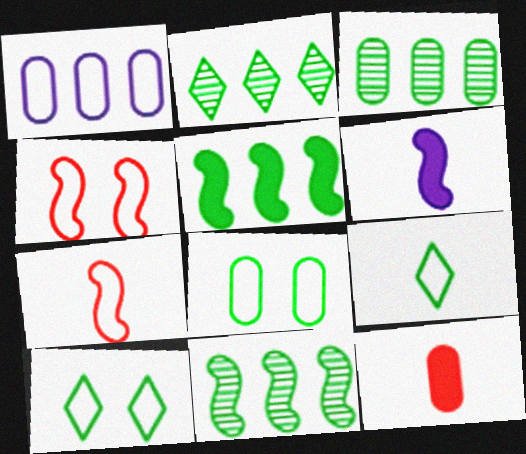[[1, 4, 9], 
[1, 7, 10], 
[2, 3, 11], 
[4, 6, 11]]